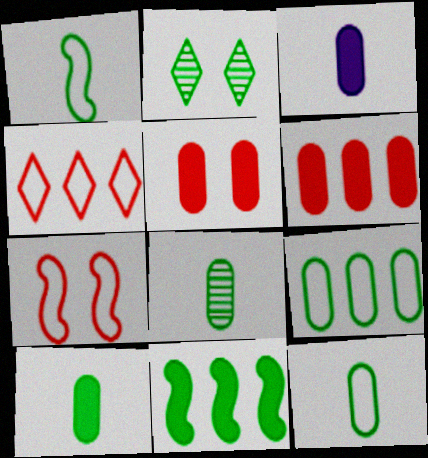[[2, 11, 12], 
[8, 10, 12]]